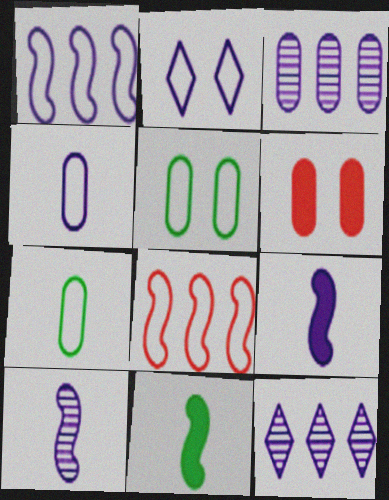[[1, 2, 4], 
[2, 3, 9], 
[2, 7, 8], 
[3, 6, 7]]